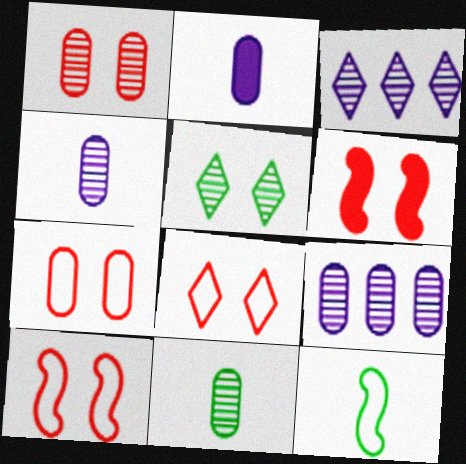[[1, 6, 8], 
[1, 9, 11], 
[7, 8, 10]]